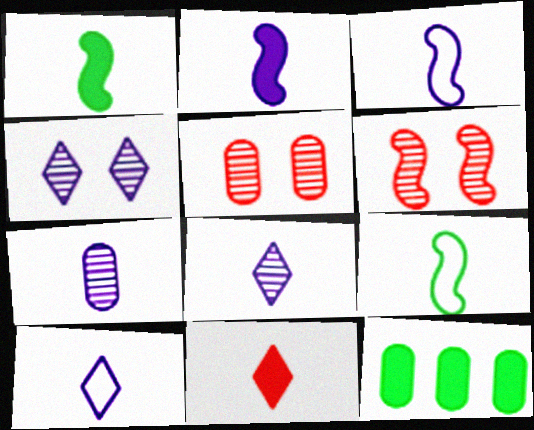[[2, 7, 10], 
[6, 10, 12], 
[7, 9, 11]]